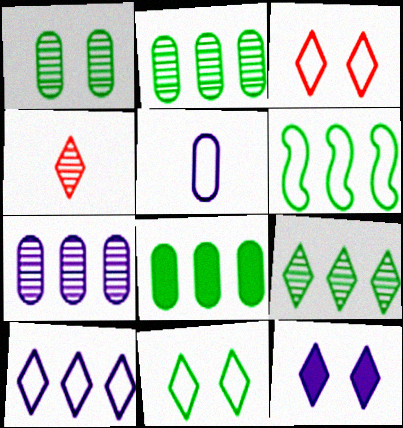[[3, 5, 6], 
[6, 8, 9]]